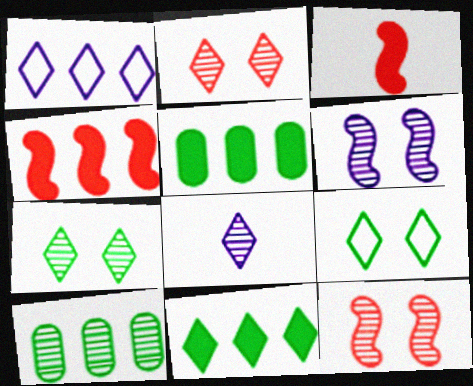[[1, 4, 10], 
[8, 10, 12]]